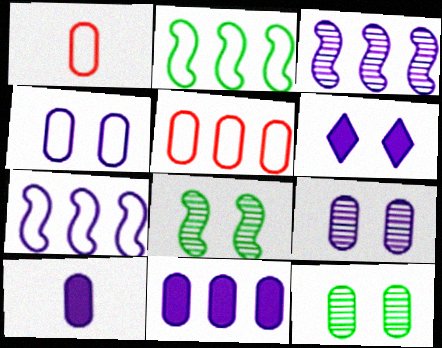[[1, 11, 12], 
[5, 10, 12]]